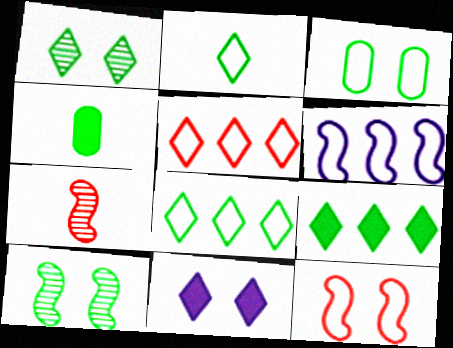[[1, 2, 9], 
[4, 8, 10]]